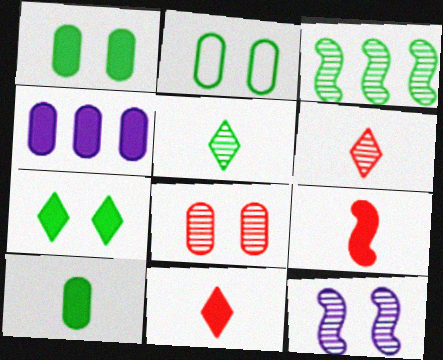[[4, 7, 9]]